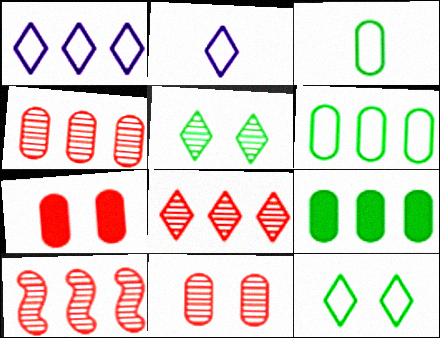[[1, 9, 10], 
[4, 8, 10]]